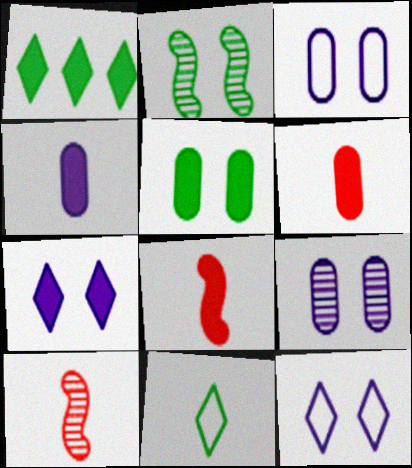[[1, 3, 10], 
[4, 10, 11]]